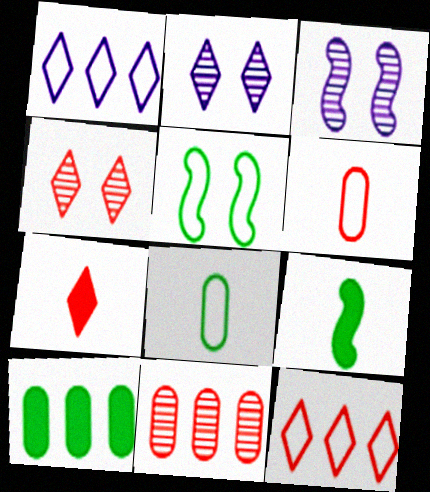[[1, 5, 6], 
[4, 7, 12]]